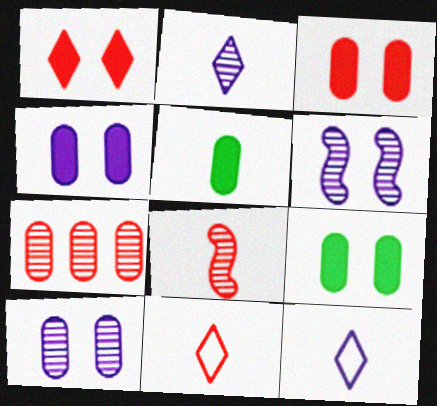[[3, 4, 9], 
[5, 8, 12]]